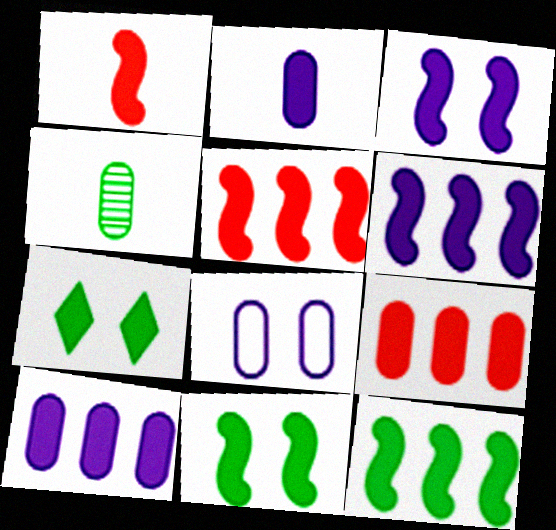[[1, 3, 12], 
[1, 6, 11], 
[1, 7, 10], 
[2, 5, 7], 
[4, 8, 9], 
[5, 6, 12]]